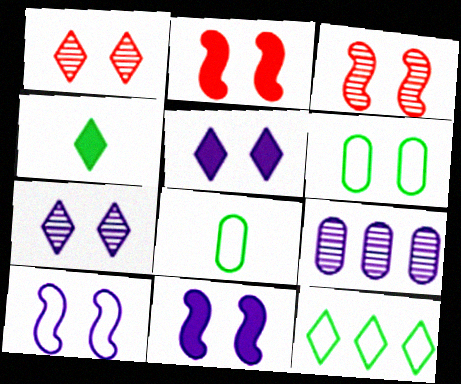[[1, 6, 11], 
[2, 6, 7], 
[3, 5, 6]]